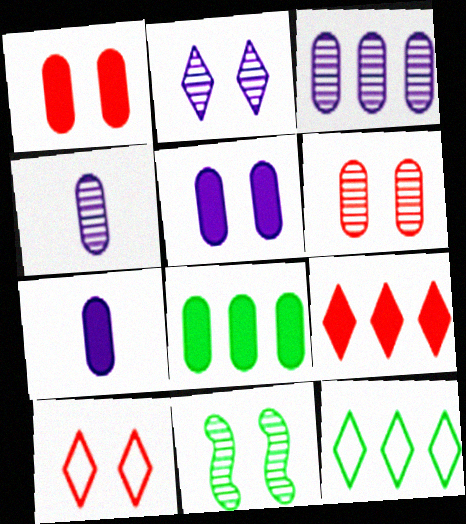[[1, 7, 8], 
[2, 6, 11], 
[5, 10, 11]]